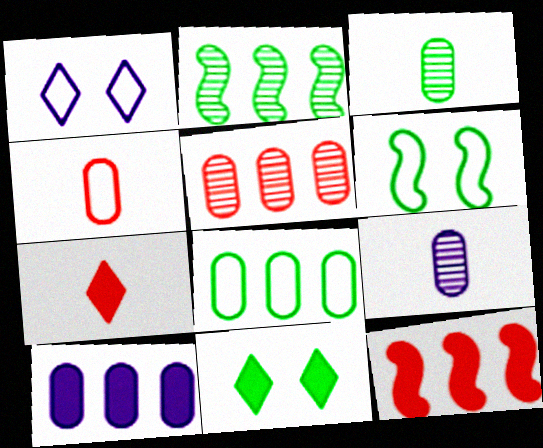[[1, 3, 12], 
[5, 8, 10]]